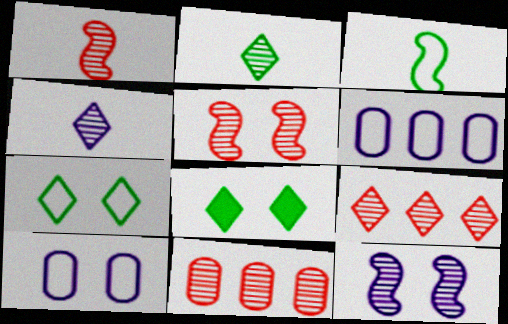[[1, 6, 8], 
[2, 11, 12], 
[5, 8, 10]]